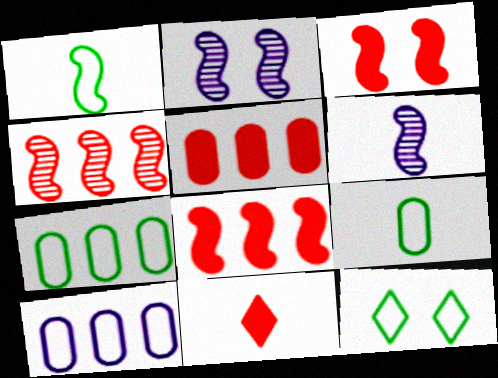[[1, 2, 8], 
[1, 7, 12], 
[2, 7, 11], 
[3, 5, 11], 
[5, 6, 12], 
[6, 9, 11]]